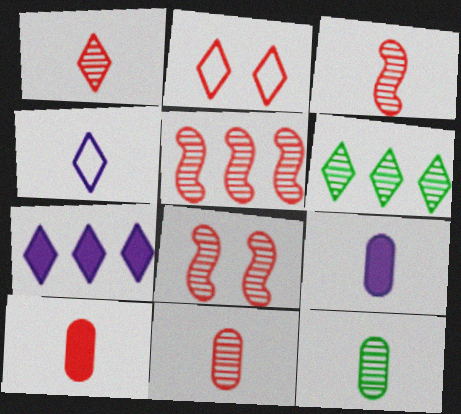[[1, 3, 11], 
[2, 5, 10], 
[3, 5, 8]]